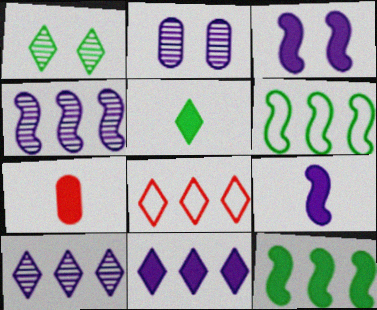[[5, 7, 9]]